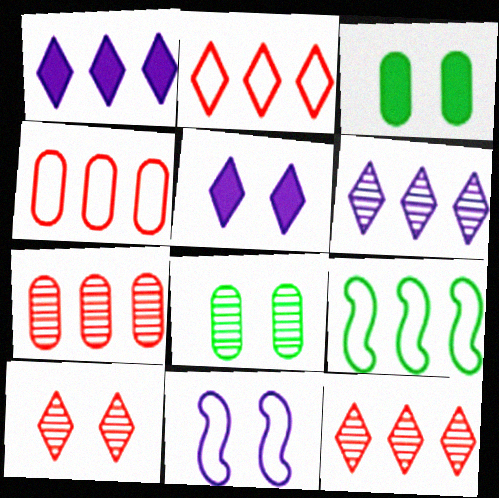[[1, 7, 9], 
[3, 10, 11]]